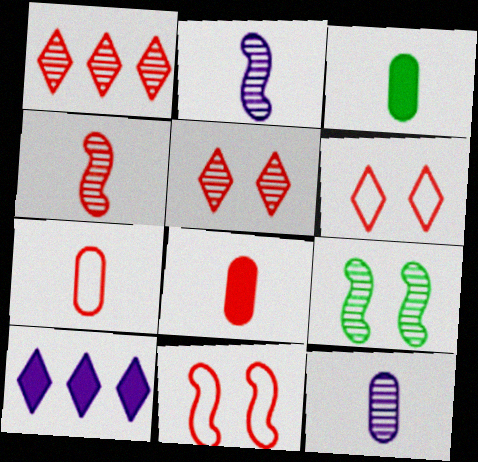[[1, 8, 11], 
[1, 9, 12], 
[3, 7, 12], 
[7, 9, 10]]